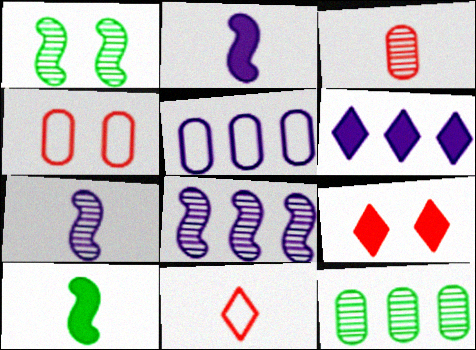[[5, 6, 8]]